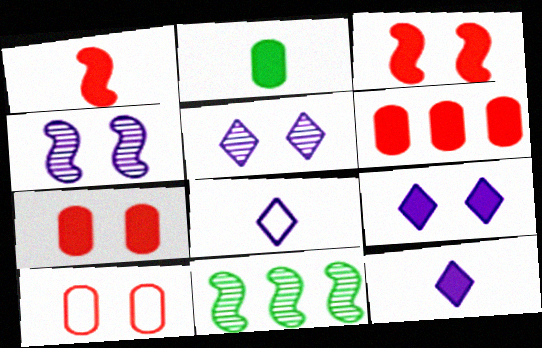[[1, 2, 12], 
[7, 8, 11], 
[10, 11, 12]]